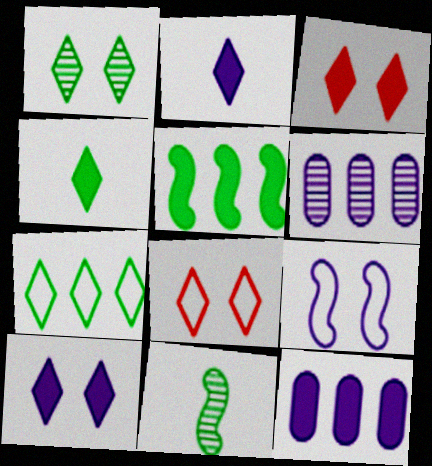[[1, 4, 7], 
[1, 8, 10], 
[2, 6, 9], 
[8, 11, 12]]